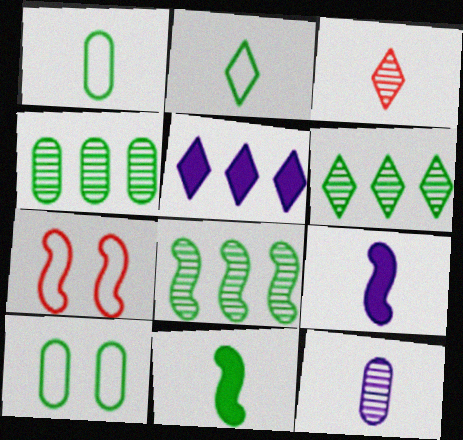[[1, 3, 9], 
[4, 6, 8], 
[6, 10, 11], 
[7, 8, 9]]